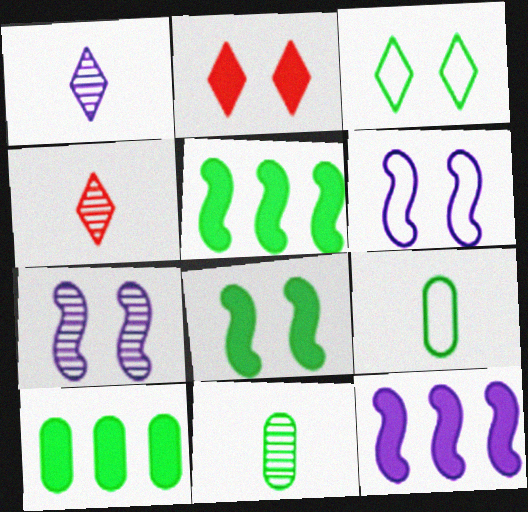[[3, 5, 11], 
[4, 6, 10]]